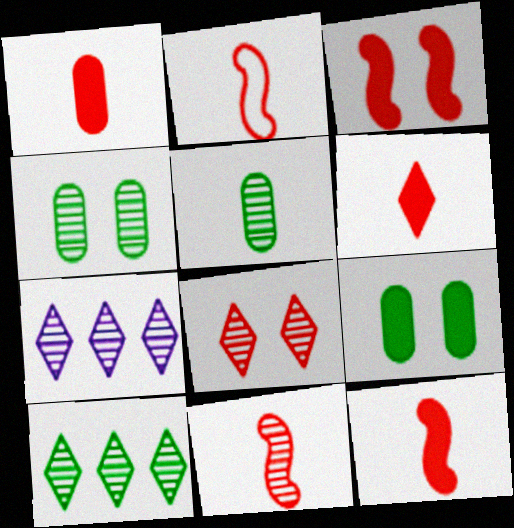[[1, 6, 12], 
[2, 7, 9], 
[2, 11, 12], 
[4, 7, 11]]